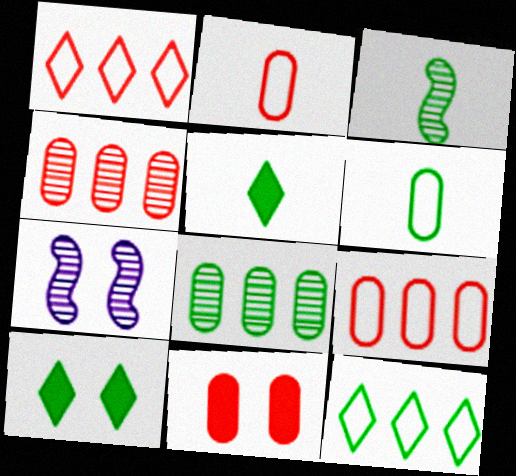[[2, 4, 11], 
[3, 5, 6], 
[5, 7, 9]]